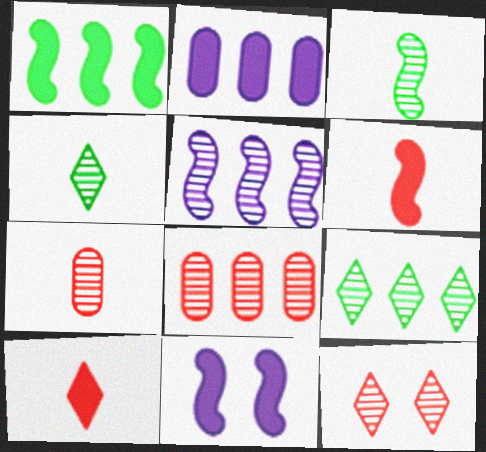[[1, 6, 11], 
[5, 8, 9]]